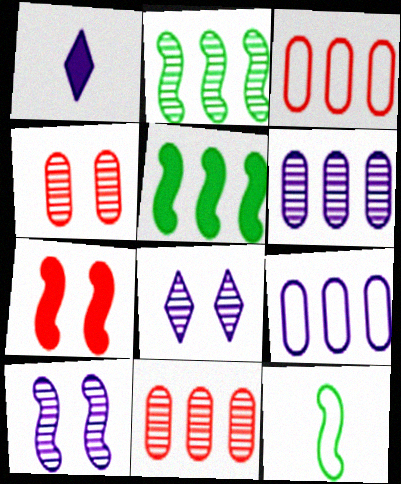[[1, 9, 10]]